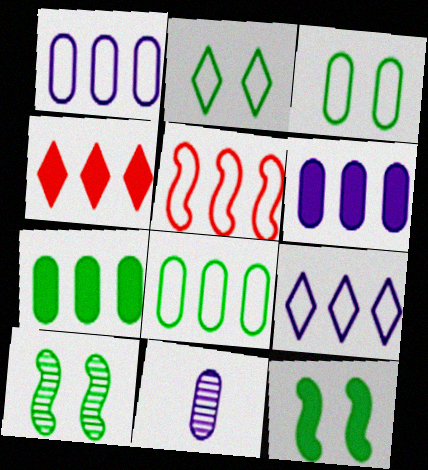[[5, 8, 9]]